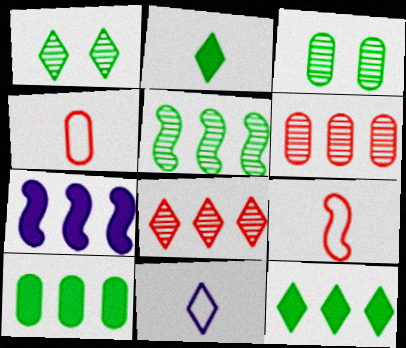[[1, 4, 7]]